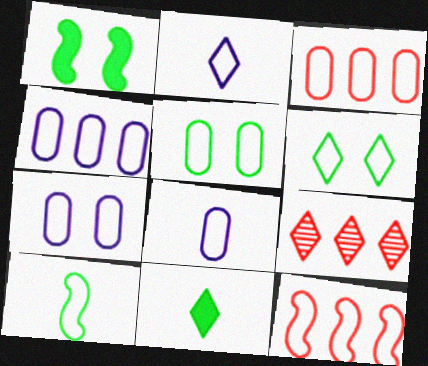[[1, 8, 9], 
[2, 5, 12], 
[3, 5, 8], 
[4, 7, 8], 
[6, 8, 12]]